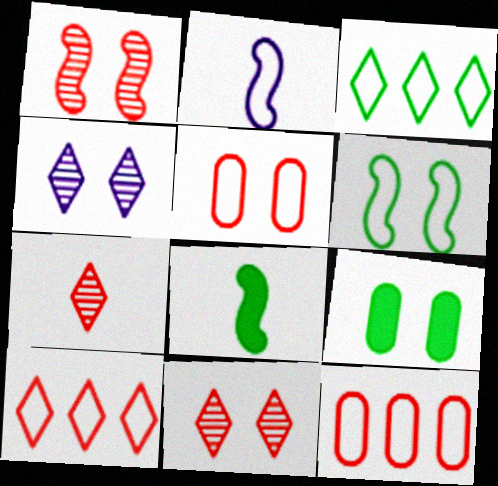[[2, 3, 5], 
[4, 8, 12]]